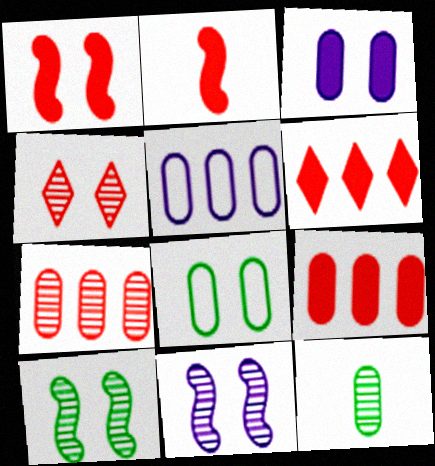[]